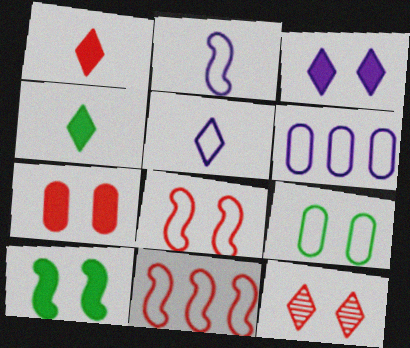[[3, 7, 10], 
[5, 9, 11], 
[7, 8, 12]]